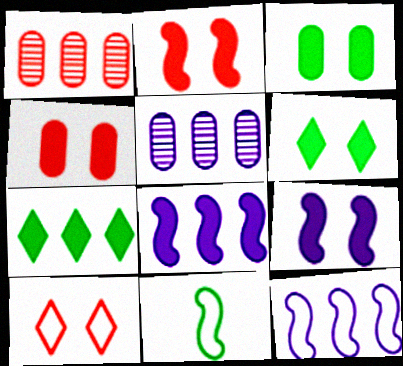[[1, 7, 12], 
[4, 6, 9]]